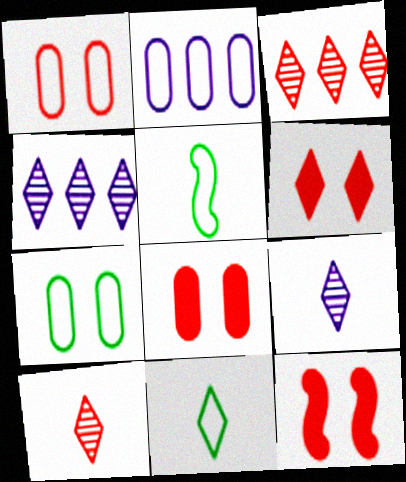[[4, 5, 8], 
[4, 6, 11], 
[6, 8, 12]]